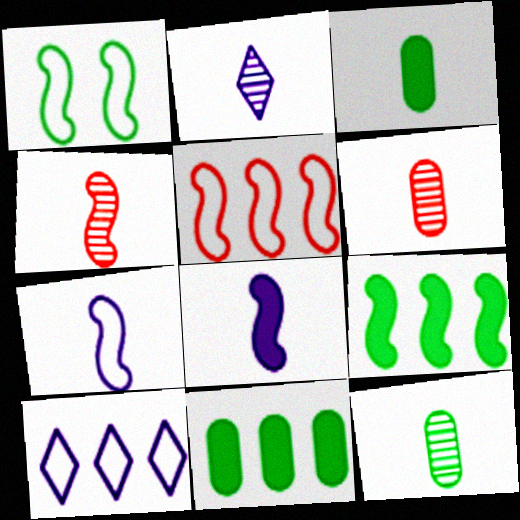[[1, 5, 7], 
[2, 4, 12]]